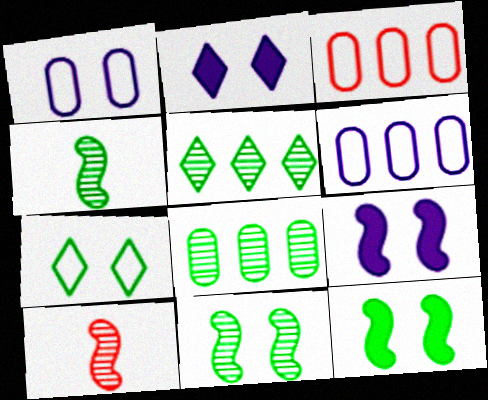[[2, 3, 4]]